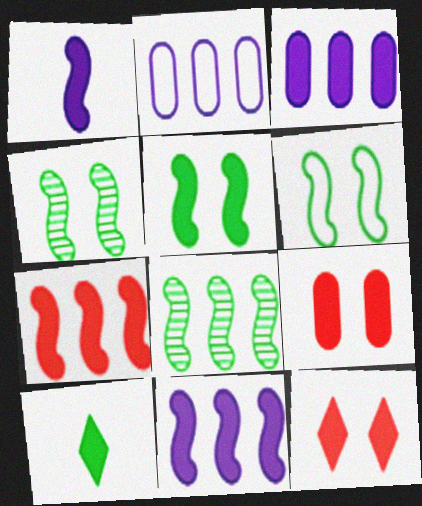[[1, 5, 7], 
[4, 5, 6], 
[9, 10, 11]]